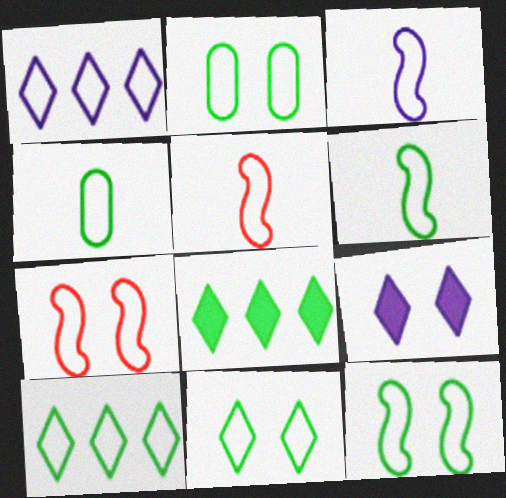[[1, 2, 5], 
[1, 4, 7], 
[2, 6, 10], 
[2, 11, 12], 
[3, 5, 6], 
[4, 10, 12]]